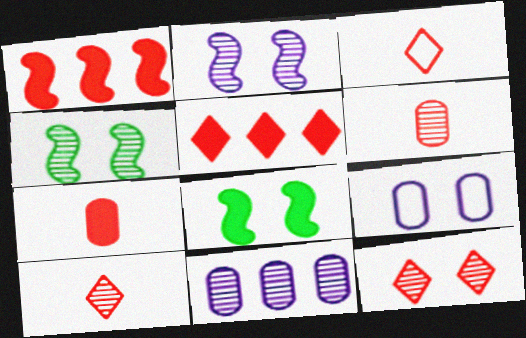[[3, 5, 12], 
[3, 8, 11], 
[4, 10, 11], 
[8, 9, 12]]